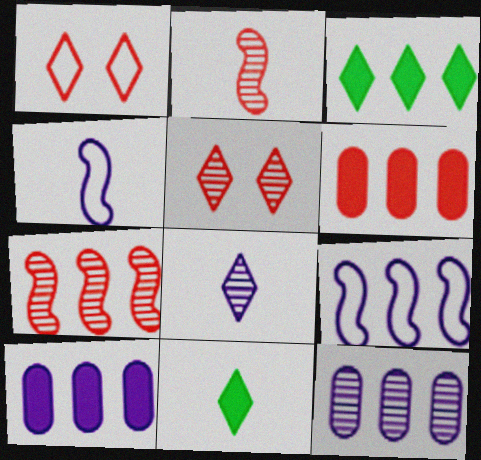[[1, 2, 6], 
[1, 3, 8]]